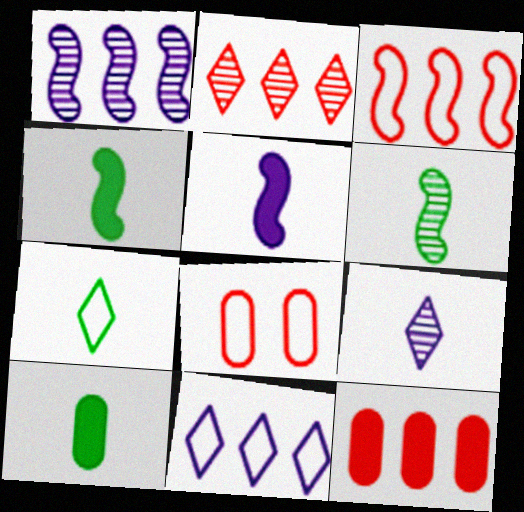[[2, 3, 12], 
[6, 7, 10]]